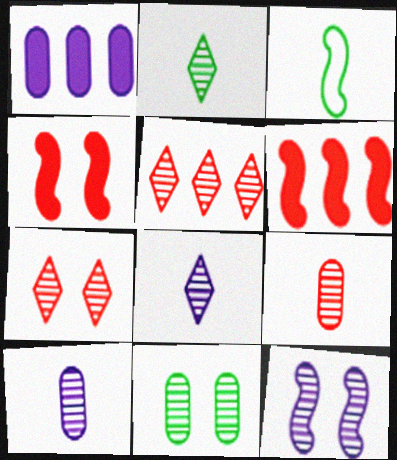[[1, 3, 7], 
[3, 6, 12], 
[7, 11, 12]]